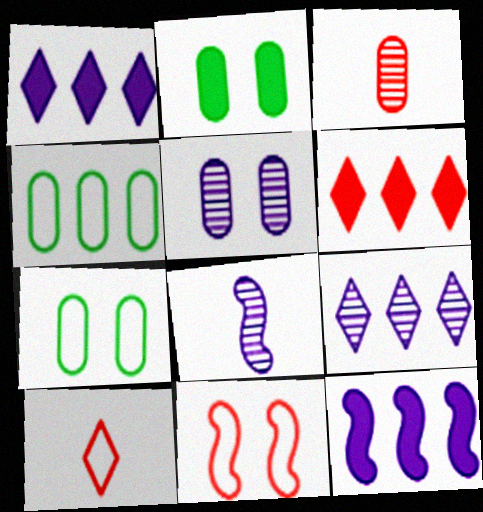[[3, 6, 11], 
[5, 8, 9], 
[6, 7, 8]]